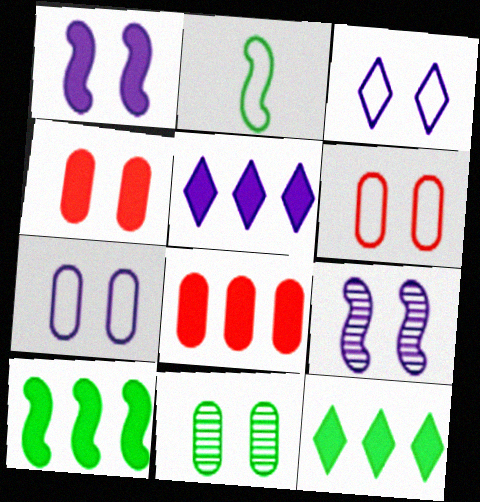[[2, 11, 12], 
[4, 7, 11], 
[5, 8, 10]]